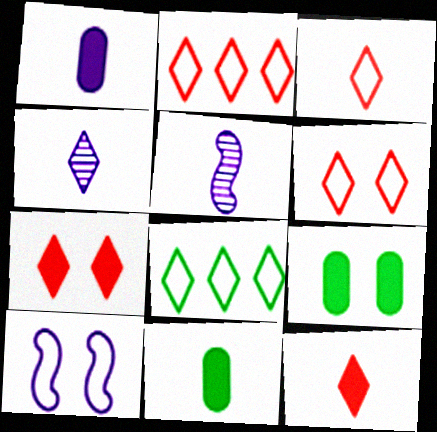[[2, 3, 6], 
[2, 5, 9], 
[3, 5, 11], 
[4, 7, 8]]